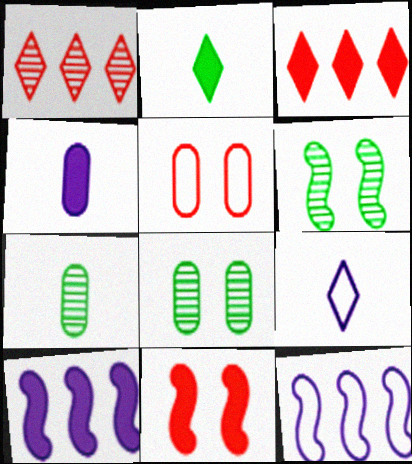[]